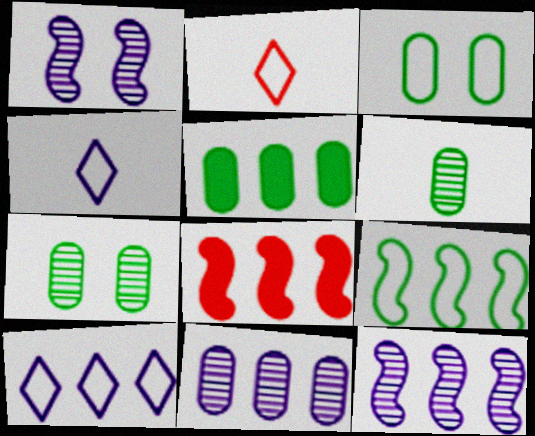[[1, 2, 5], 
[3, 5, 6], 
[4, 7, 8], 
[8, 9, 12]]